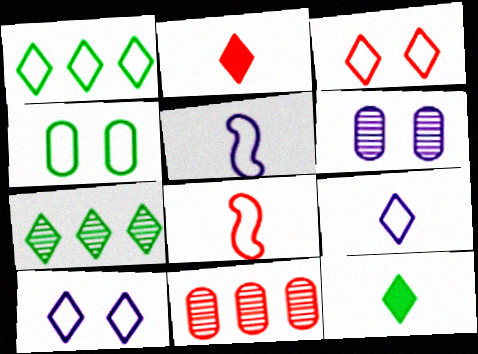[[1, 3, 9], 
[2, 7, 10]]